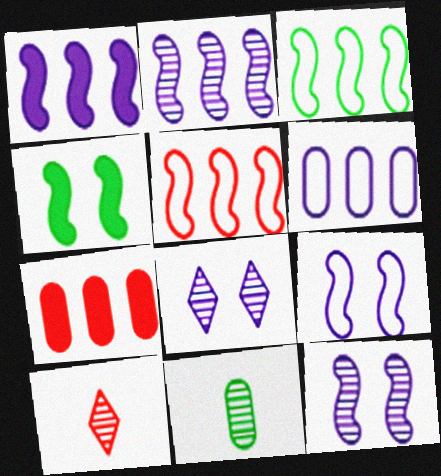[[4, 6, 10]]